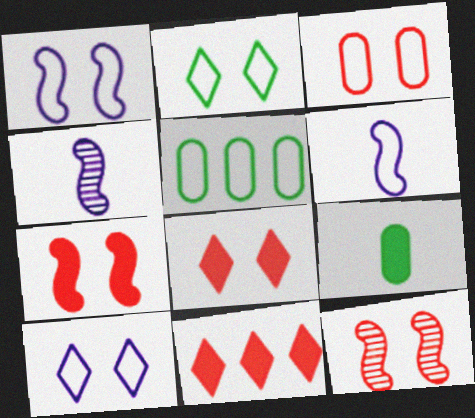[[1, 2, 3], 
[3, 8, 12], 
[4, 5, 8]]